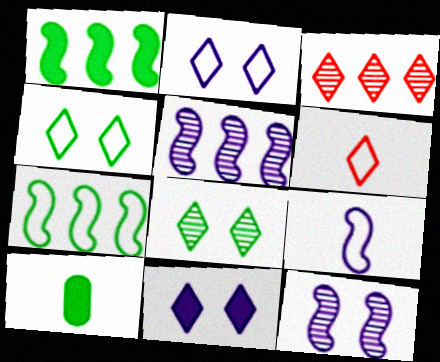[[7, 8, 10]]